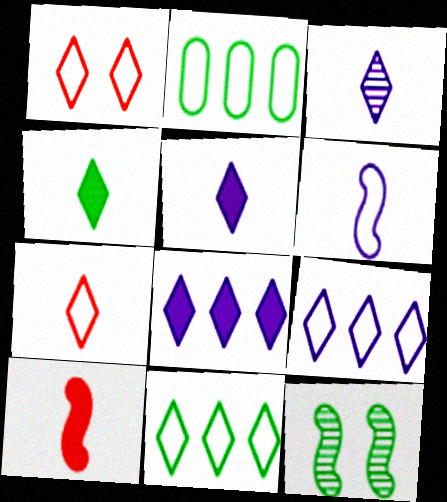[[1, 2, 6], 
[2, 4, 12], 
[3, 4, 7]]